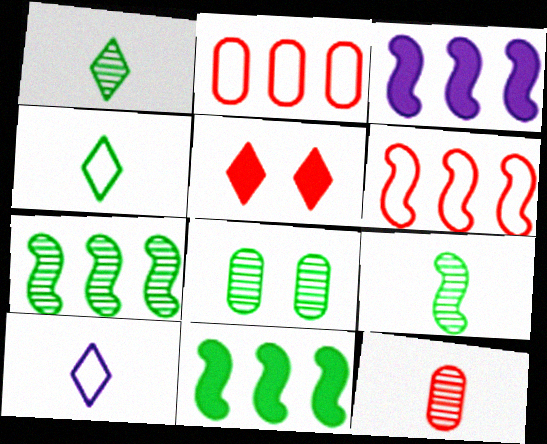[[1, 7, 8], 
[3, 6, 7], 
[4, 8, 11], 
[5, 6, 12]]